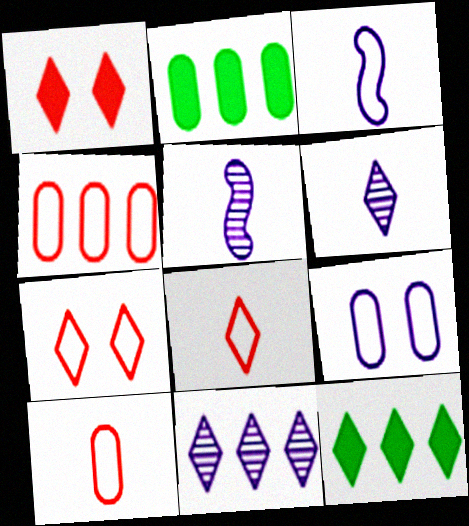[[2, 5, 7], 
[6, 7, 12]]